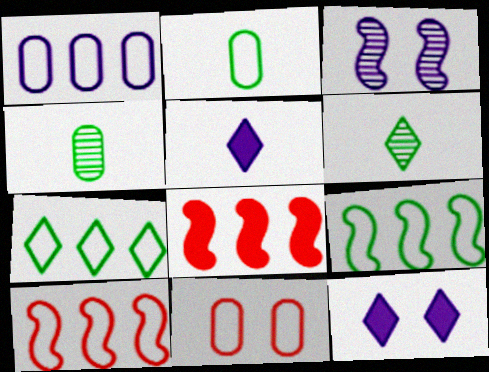[[1, 2, 11], 
[1, 3, 5], 
[1, 7, 10], 
[4, 10, 12]]